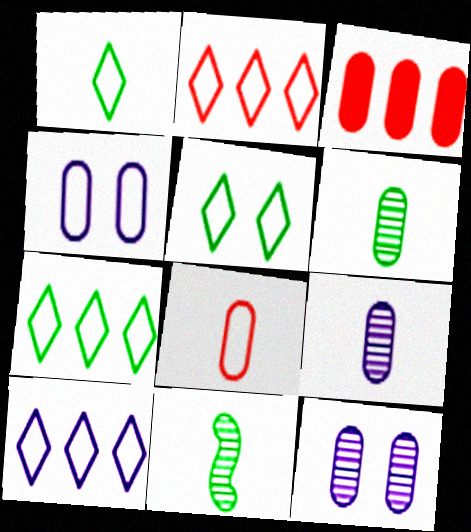[[1, 5, 7], 
[2, 7, 10], 
[3, 4, 6]]